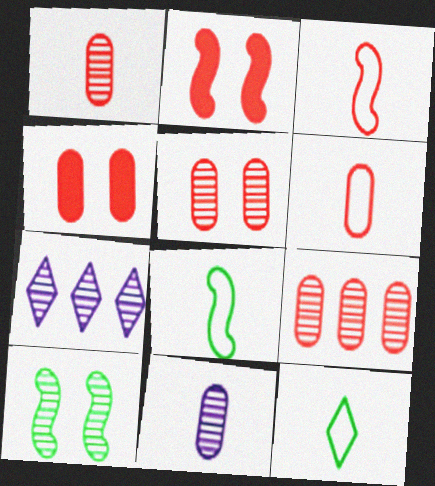[[1, 5, 9], 
[1, 7, 10], 
[4, 6, 9], 
[4, 7, 8]]